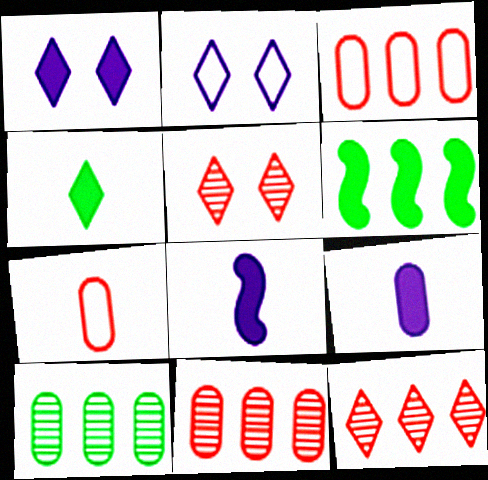[[2, 4, 12]]